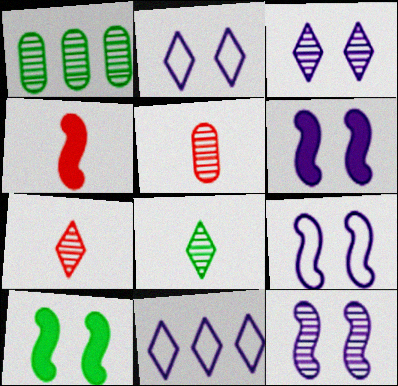[[1, 2, 4], 
[1, 7, 12], 
[5, 10, 11], 
[6, 9, 12]]